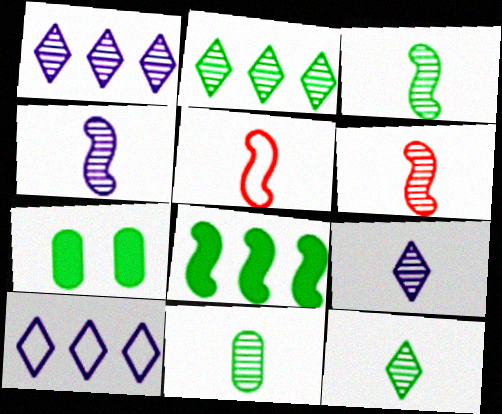[[1, 5, 7], 
[3, 4, 6], 
[3, 11, 12], 
[6, 7, 10], 
[6, 9, 11]]